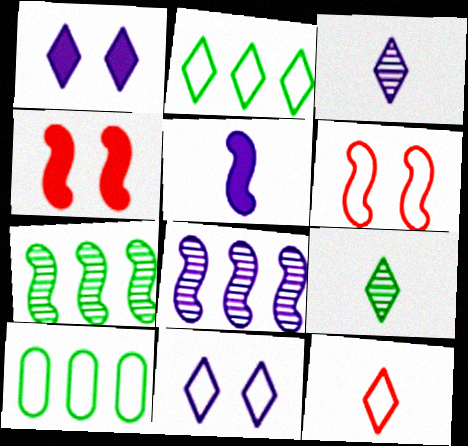[[2, 11, 12], 
[3, 4, 10], 
[5, 6, 7]]